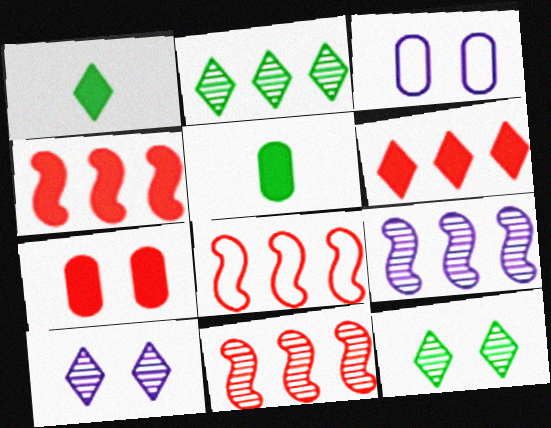[[1, 3, 11], 
[4, 8, 11], 
[5, 8, 10]]